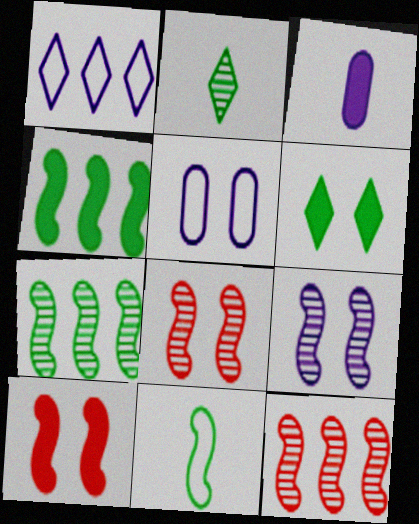[[1, 3, 9], 
[5, 6, 8]]